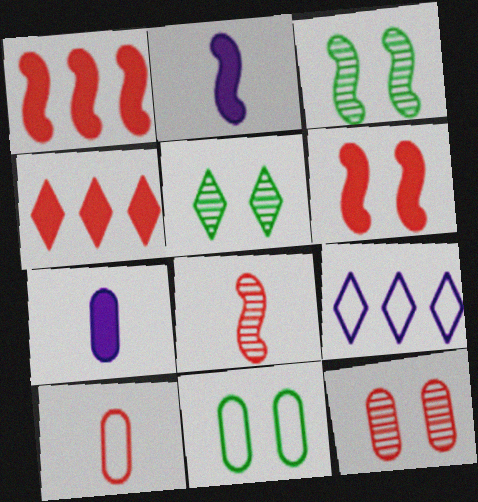[]